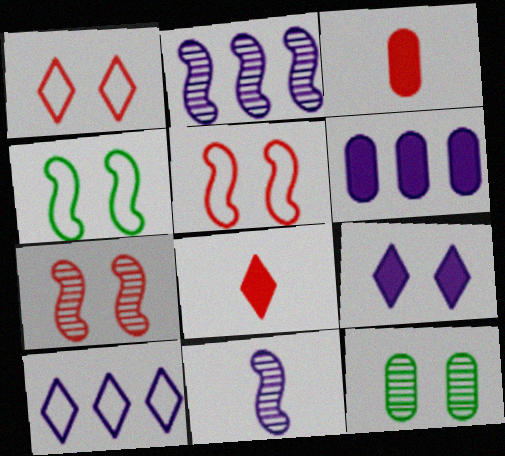[[2, 6, 10], 
[5, 9, 12]]